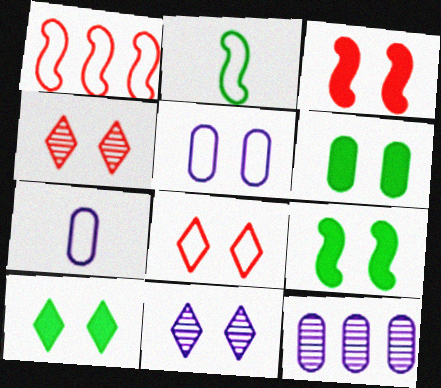[[4, 5, 9], 
[6, 9, 10], 
[8, 10, 11]]